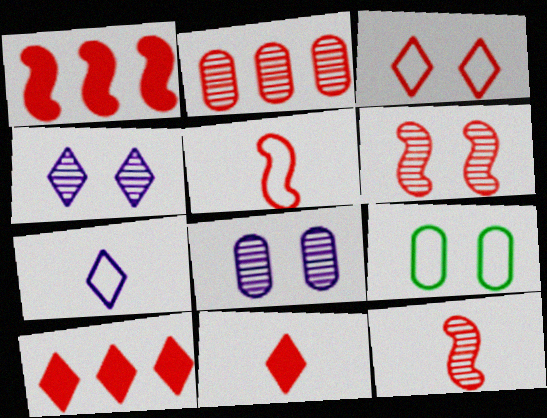[[1, 5, 6]]